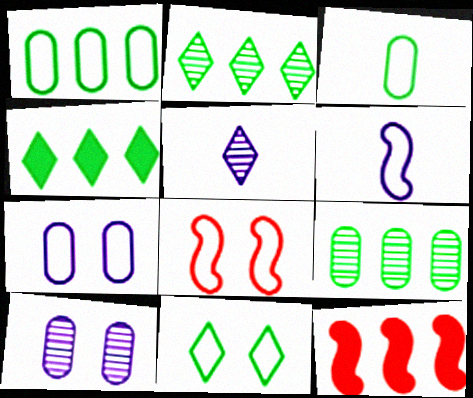[[7, 8, 11]]